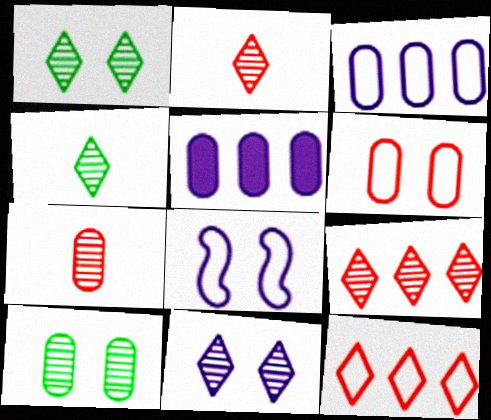[[4, 9, 11]]